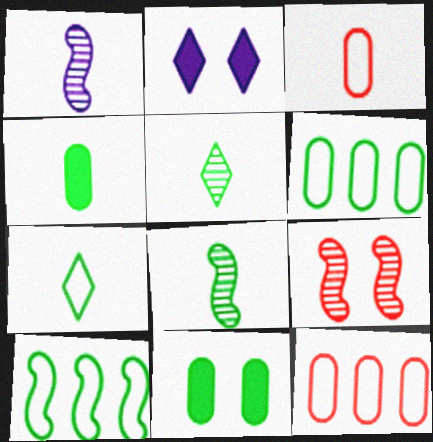[[2, 8, 12], 
[4, 7, 8], 
[5, 10, 11]]